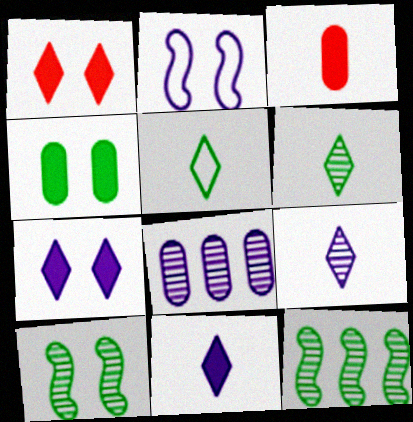[[2, 8, 11], 
[4, 5, 12]]